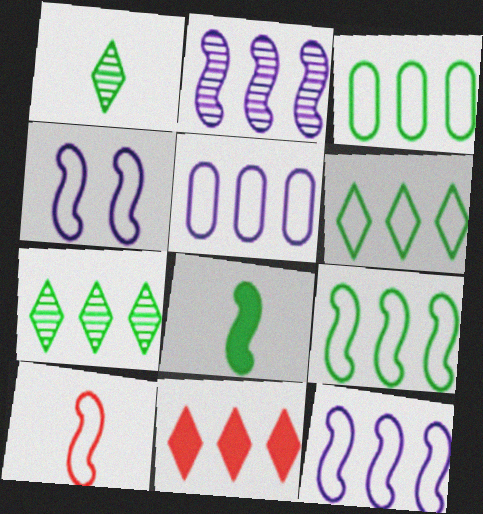[[2, 3, 11], 
[3, 6, 9], 
[4, 9, 10]]